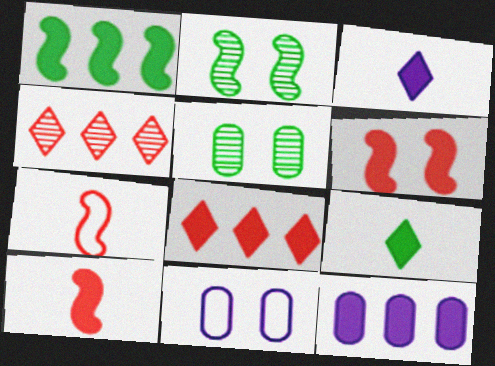[[1, 8, 12], 
[6, 9, 12]]